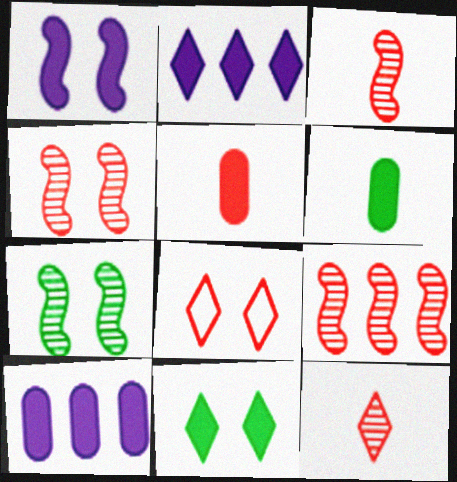[[3, 4, 9], 
[5, 8, 9]]